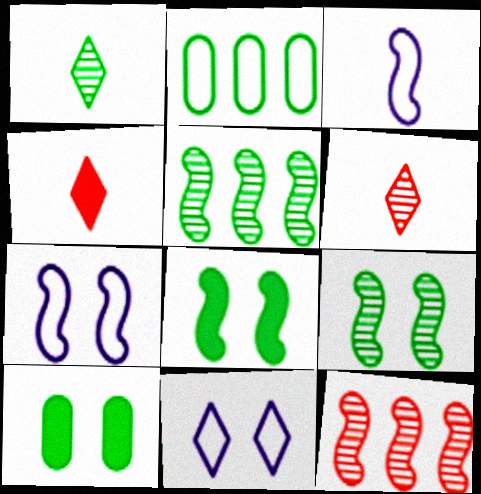[[1, 2, 8], 
[3, 8, 12]]